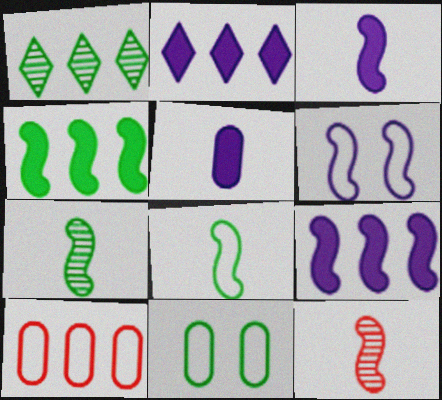[[1, 9, 10], 
[2, 11, 12], 
[3, 8, 12], 
[4, 6, 12]]